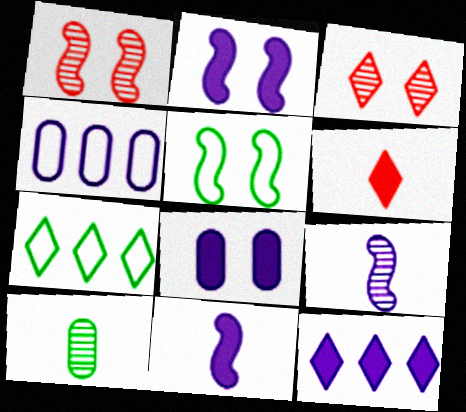[[1, 2, 5], 
[3, 5, 8], 
[8, 11, 12]]